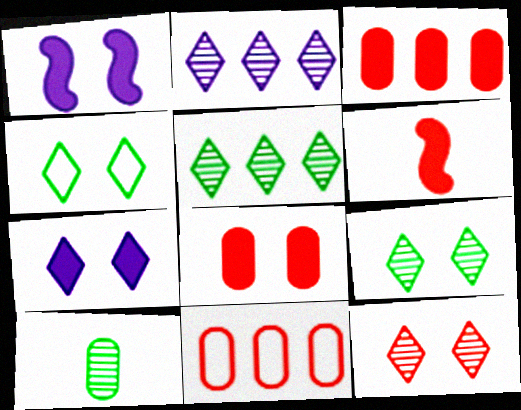[[4, 7, 12], 
[6, 11, 12]]